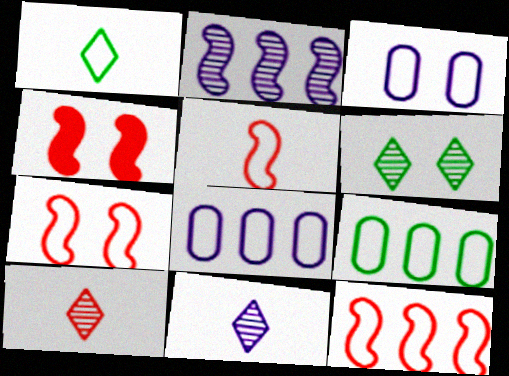[[1, 3, 12], 
[1, 7, 8], 
[3, 4, 6], 
[4, 9, 11], 
[5, 7, 12]]